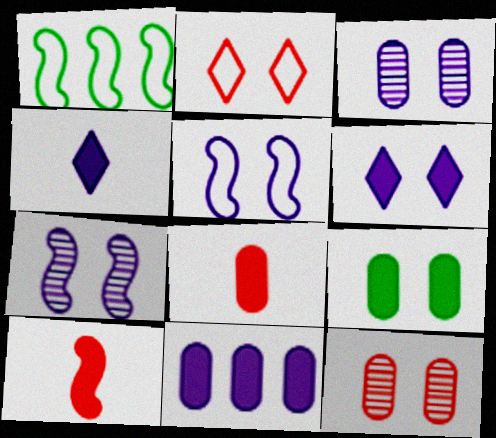[[1, 4, 12], 
[1, 7, 10], 
[2, 7, 9], 
[3, 5, 6], 
[8, 9, 11]]